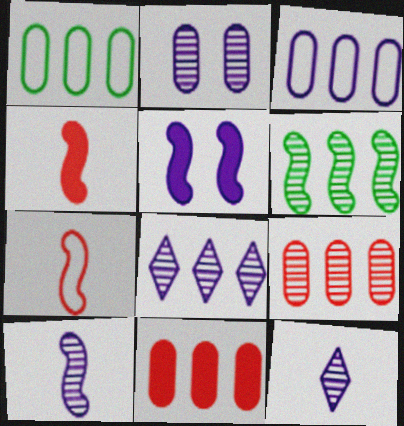[[2, 8, 10], 
[3, 5, 12], 
[5, 6, 7], 
[6, 8, 9]]